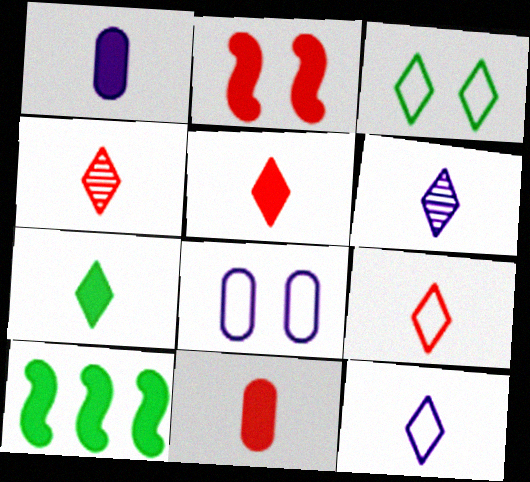[[4, 5, 9], 
[4, 7, 12], 
[4, 8, 10], 
[6, 7, 9]]